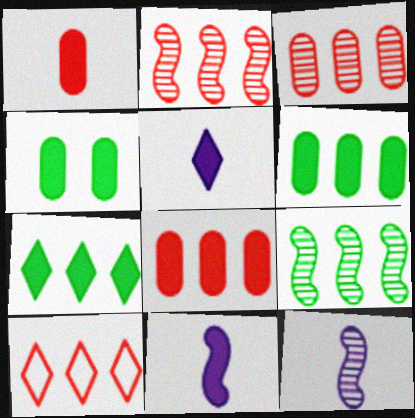[[2, 8, 10], 
[4, 10, 12]]